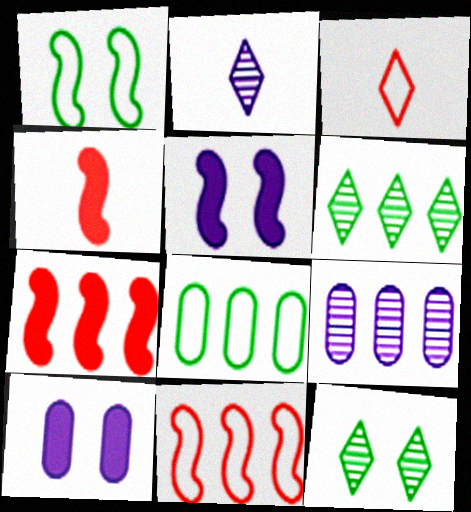[]